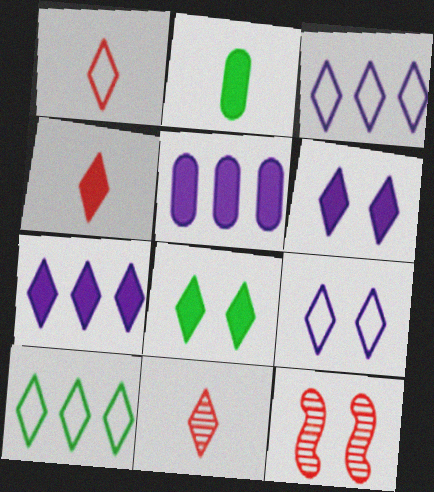[[1, 4, 11], 
[1, 9, 10], 
[2, 3, 12], 
[3, 8, 11], 
[4, 7, 8], 
[6, 10, 11]]